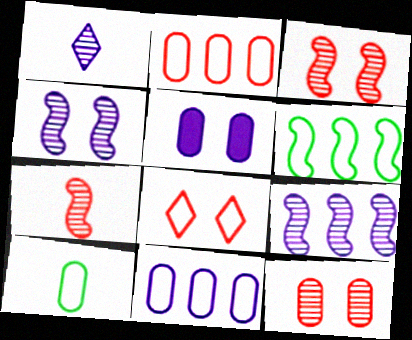[]